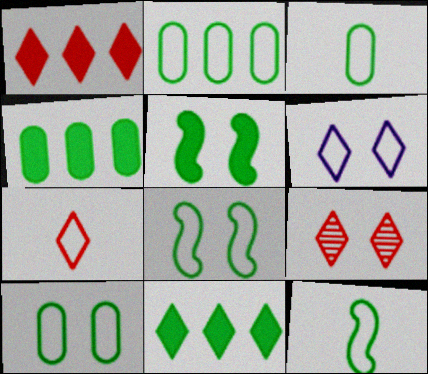[[1, 7, 9], 
[2, 3, 10]]